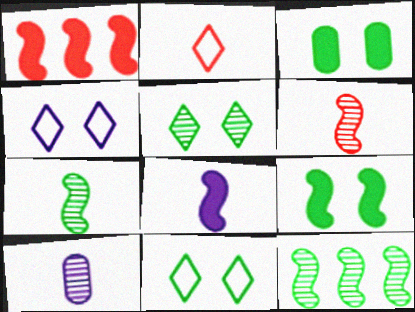[[1, 8, 9], 
[1, 10, 11]]